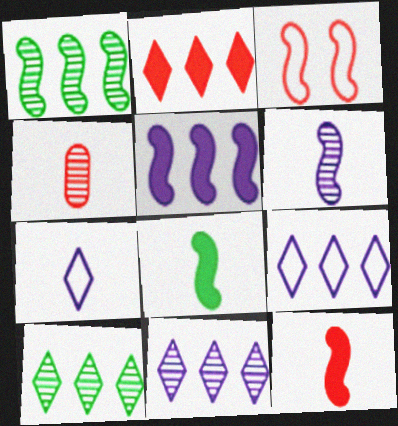[[2, 3, 4], 
[2, 9, 10], 
[4, 7, 8]]